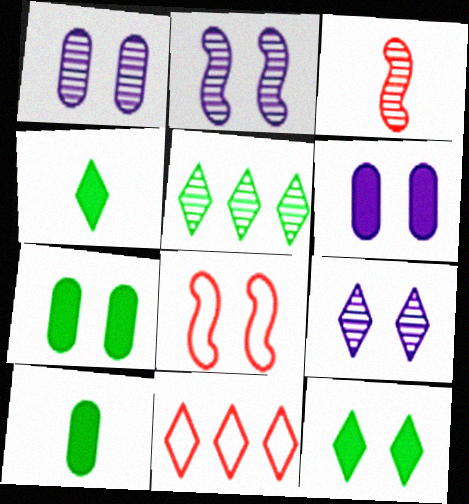[[1, 2, 9], 
[1, 3, 5], 
[1, 8, 12], 
[2, 10, 11], 
[4, 9, 11], 
[7, 8, 9]]